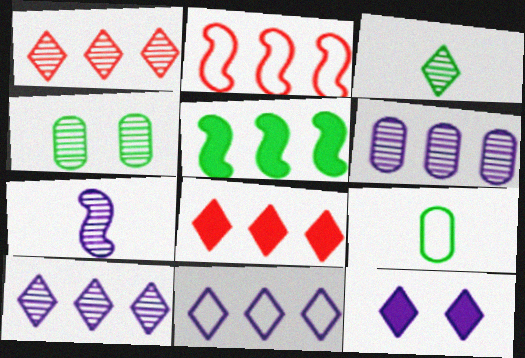[[1, 4, 7]]